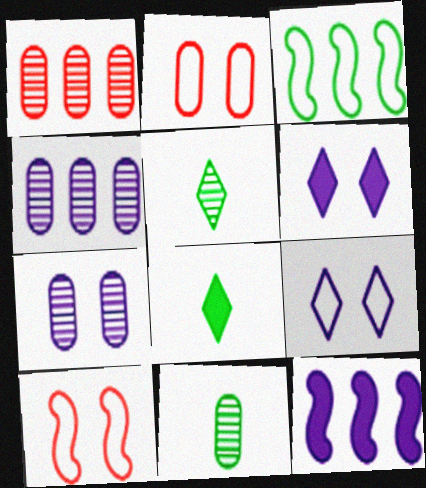[[1, 7, 11], 
[2, 5, 12], 
[4, 8, 10]]